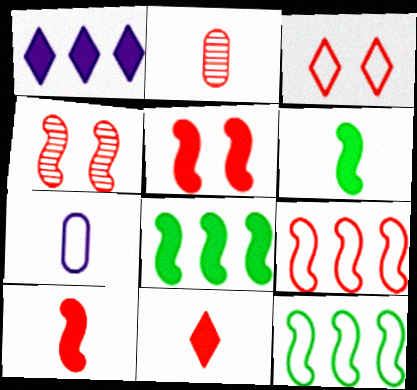[[3, 7, 12], 
[4, 9, 10]]